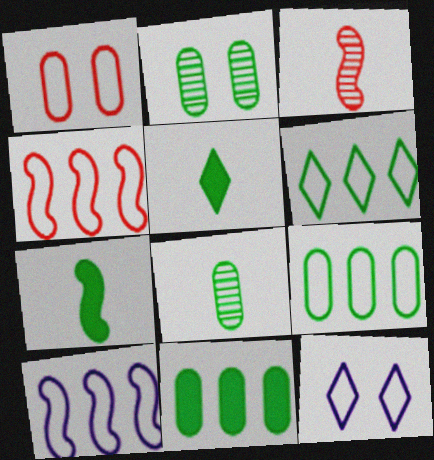[[2, 6, 7], 
[3, 11, 12]]